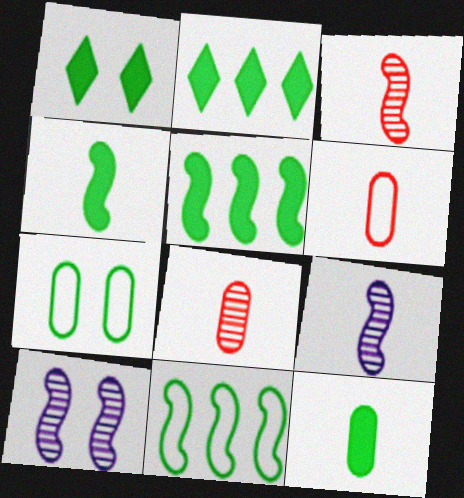[[1, 5, 12], 
[2, 6, 10]]